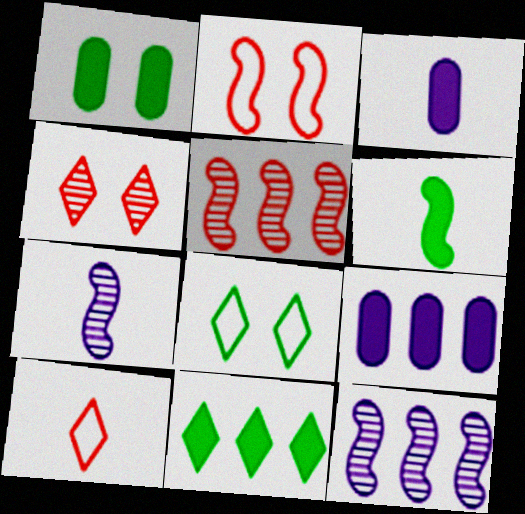[[1, 6, 11], 
[1, 10, 12], 
[2, 6, 12], 
[3, 5, 8]]